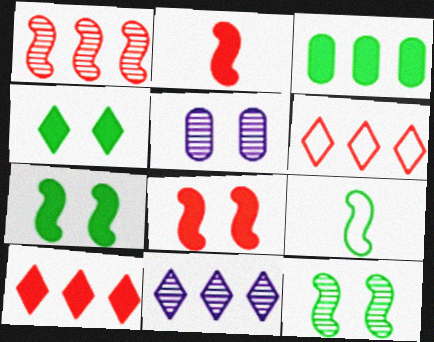[[5, 9, 10]]